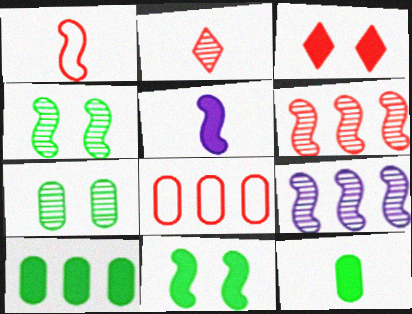[[1, 9, 11], 
[2, 7, 9], 
[3, 5, 10]]